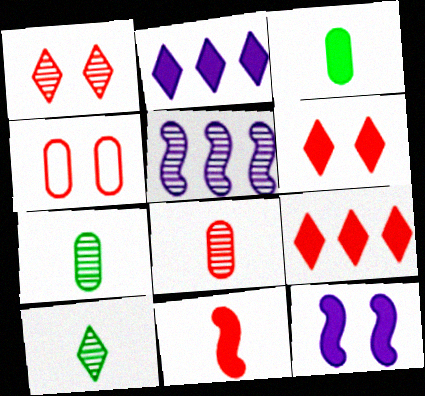[[1, 5, 7], 
[3, 9, 12]]